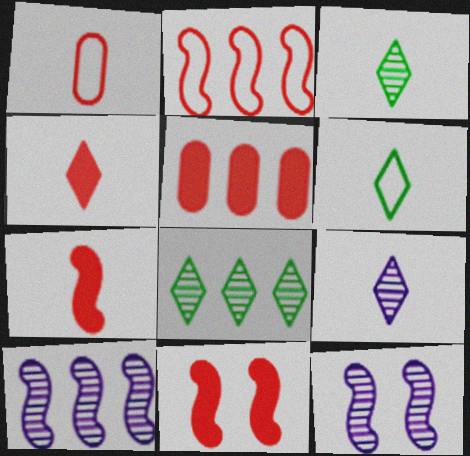[[4, 5, 11], 
[4, 6, 9], 
[5, 6, 12]]